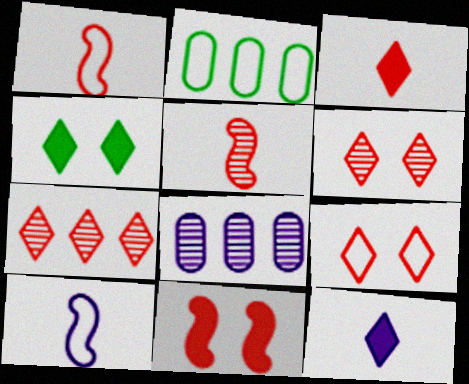[[1, 4, 8], 
[2, 9, 10], 
[3, 7, 9]]